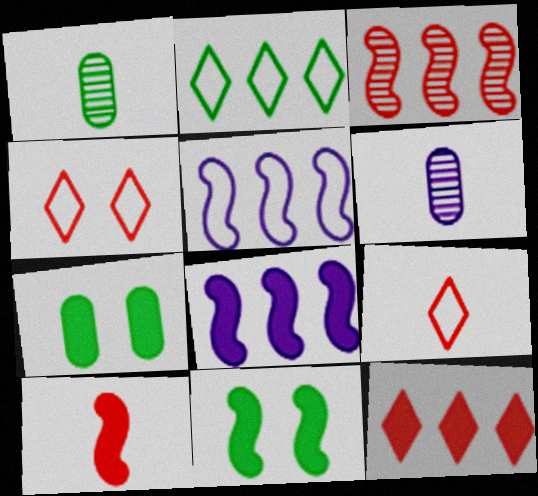[[1, 2, 11], 
[1, 4, 8], 
[8, 10, 11]]